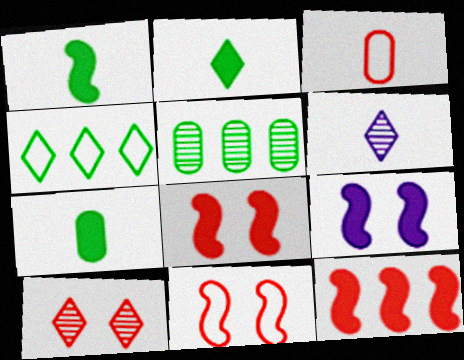[[1, 2, 7], 
[1, 3, 6], 
[1, 9, 12], 
[3, 10, 12]]